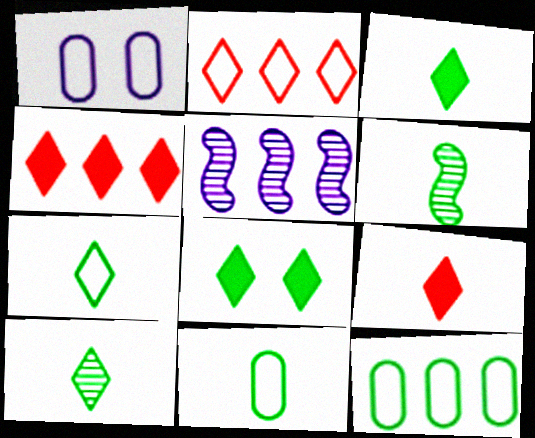[[1, 4, 6], 
[3, 6, 11], 
[3, 7, 10], 
[4, 5, 12], 
[6, 8, 12]]